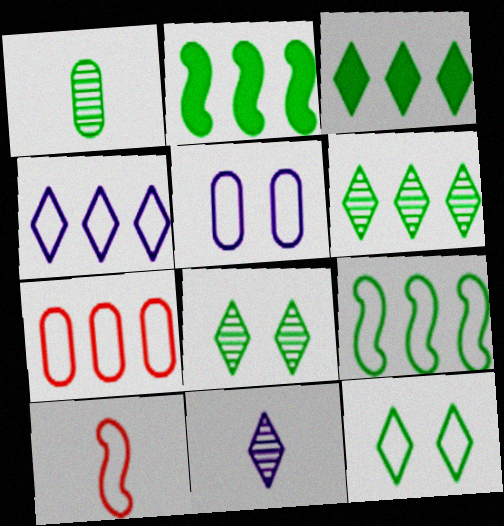[[1, 2, 12], 
[4, 7, 9]]